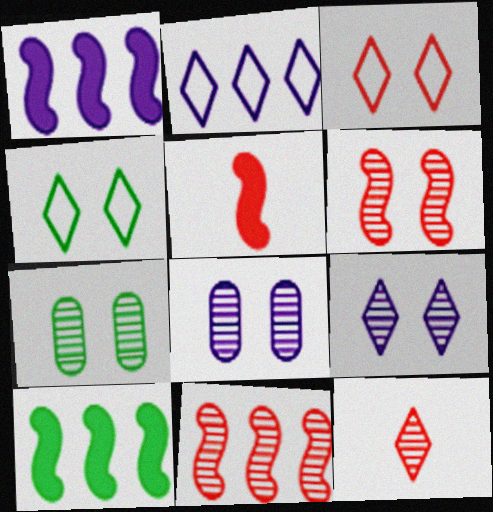[[2, 5, 7], 
[6, 7, 9]]